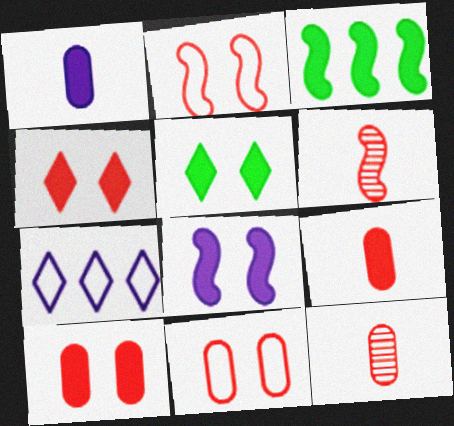[[1, 3, 4], 
[5, 8, 10]]